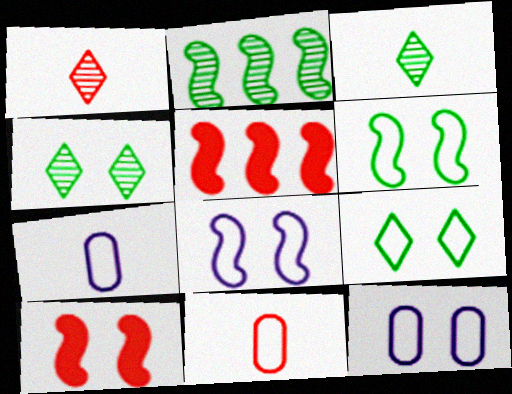[[3, 5, 12], 
[4, 5, 7], 
[4, 10, 12]]